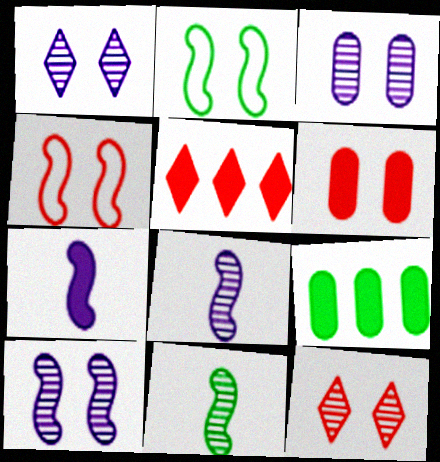[[1, 2, 6], 
[1, 3, 10], 
[4, 6, 12]]